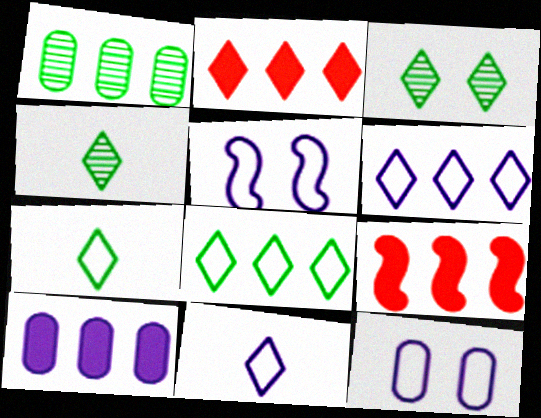[[1, 6, 9], 
[2, 3, 11], 
[4, 9, 12]]